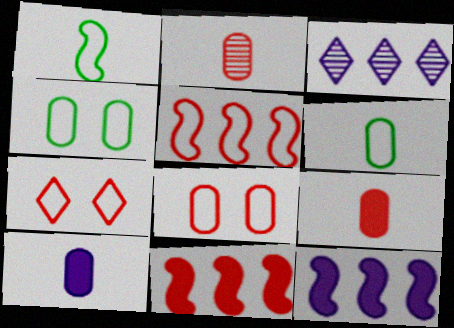[[2, 6, 10], 
[2, 7, 11]]